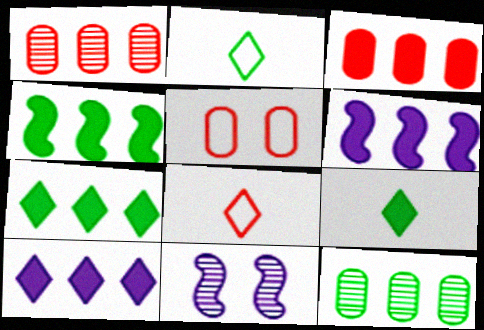[[2, 3, 11], 
[3, 4, 10], 
[3, 6, 7]]